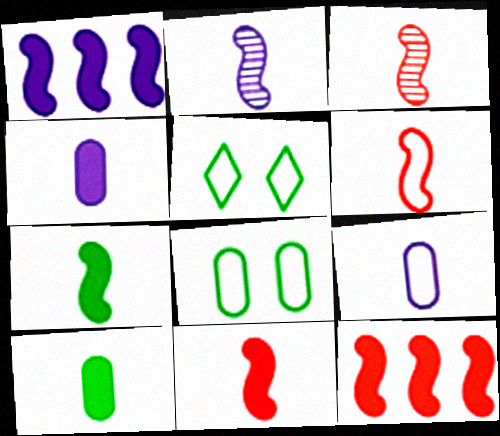[[2, 6, 7], 
[3, 6, 11]]